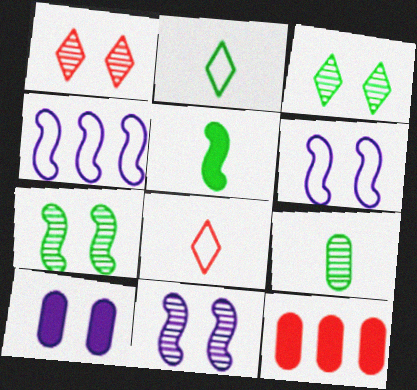[[2, 5, 9], 
[2, 11, 12]]